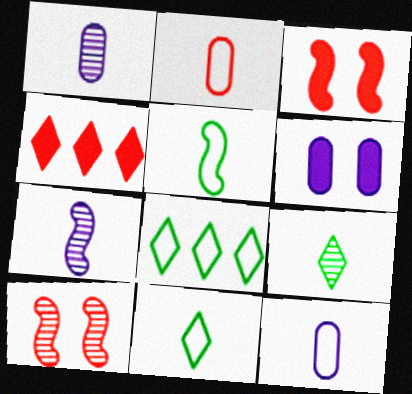[[1, 3, 8], 
[2, 4, 10]]